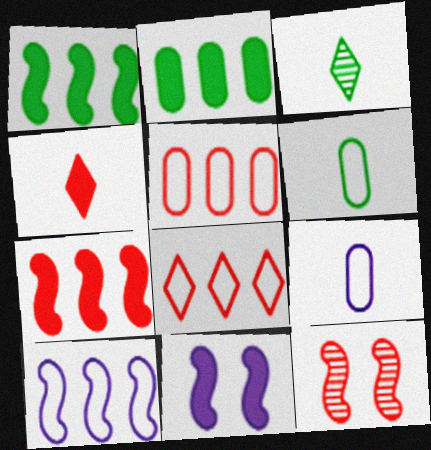[[2, 4, 11], 
[3, 5, 11], 
[4, 5, 12]]